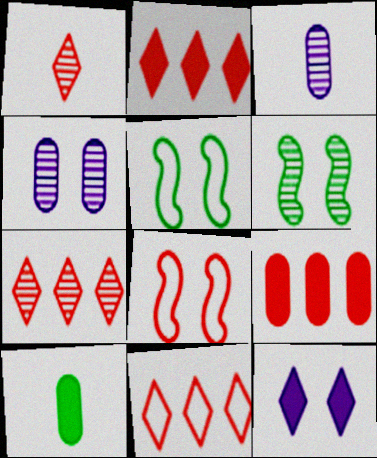[[1, 8, 9], 
[2, 3, 5], 
[2, 7, 11], 
[3, 6, 7]]